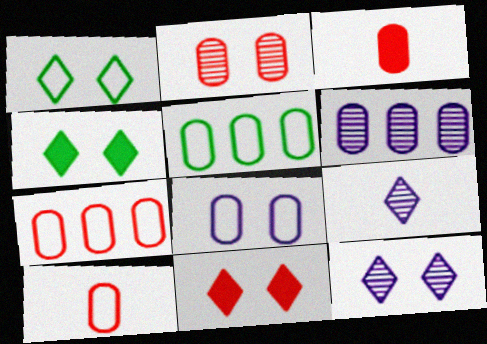[[1, 11, 12], 
[2, 3, 7], 
[5, 8, 10]]